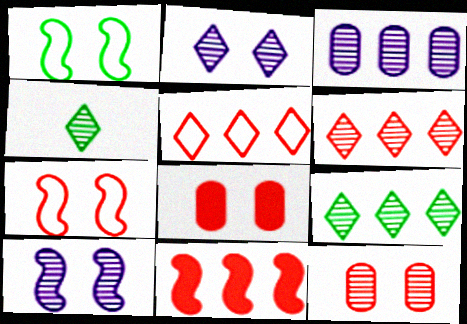[[1, 2, 8], 
[2, 4, 6]]